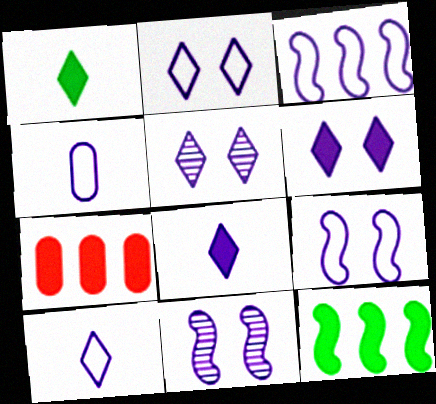[[2, 3, 4], 
[2, 5, 6]]